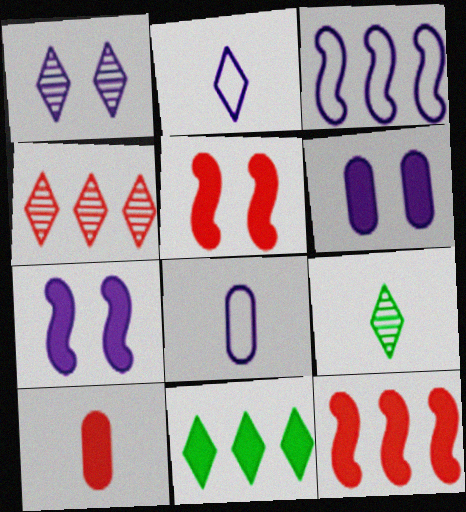[[1, 4, 9], 
[7, 10, 11]]